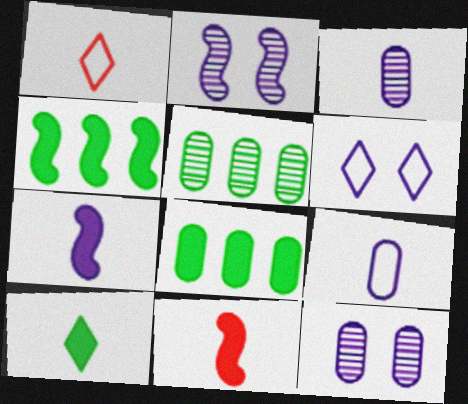[[1, 2, 8], 
[1, 4, 12], 
[5, 6, 11]]